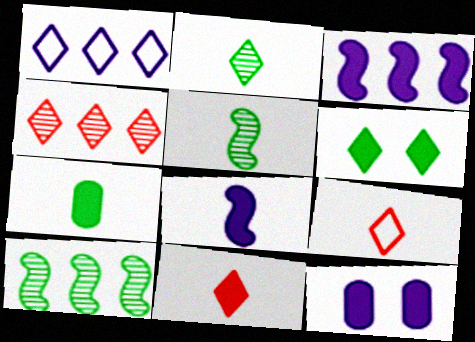[[7, 8, 11], 
[9, 10, 12]]